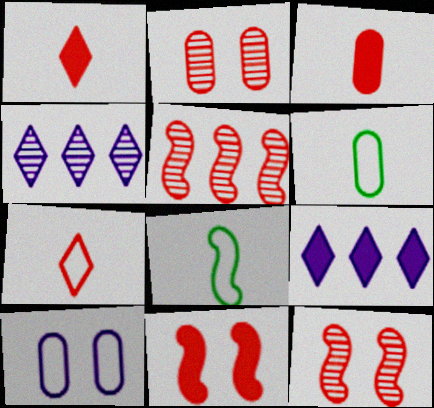[[2, 8, 9], 
[4, 6, 11], 
[6, 9, 12]]